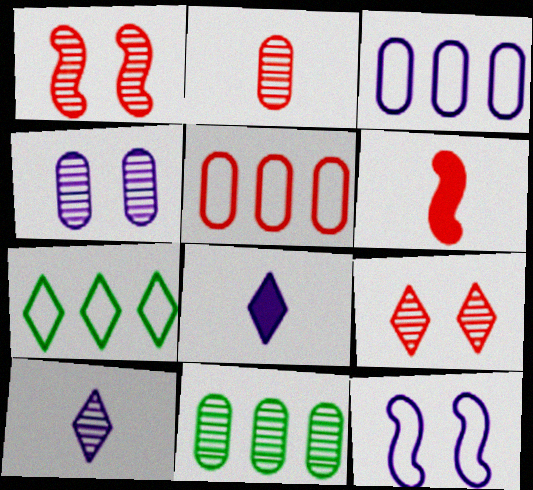[[1, 10, 11], 
[2, 4, 11], 
[4, 6, 7], 
[5, 6, 9], 
[7, 8, 9]]